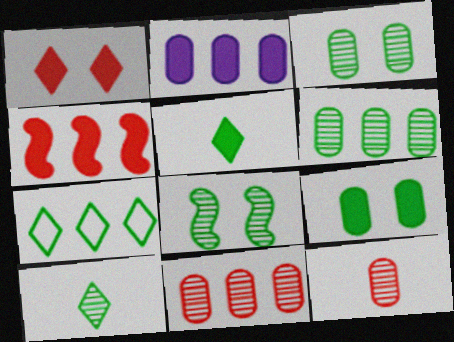[[6, 8, 10]]